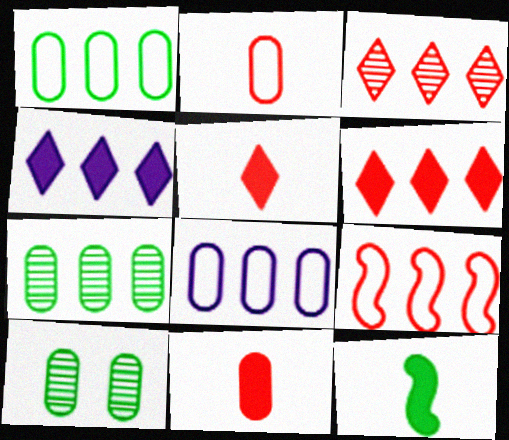[[4, 7, 9], 
[8, 10, 11]]